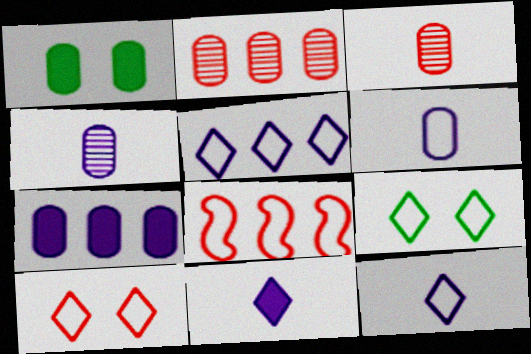[[1, 2, 6], 
[6, 8, 9]]